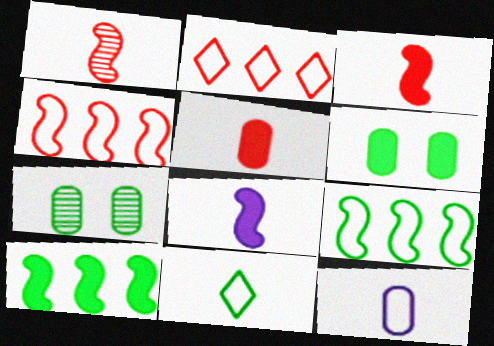[[2, 7, 8], 
[7, 10, 11]]